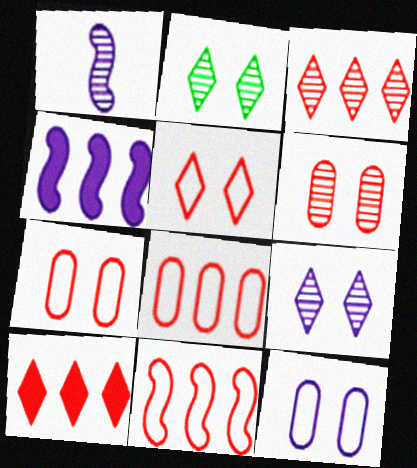[]